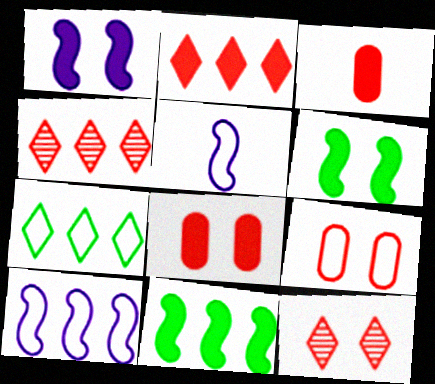[[5, 7, 9]]